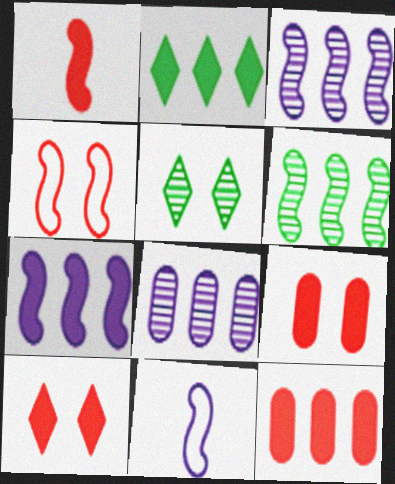[[1, 10, 12], 
[2, 7, 12], 
[5, 11, 12]]